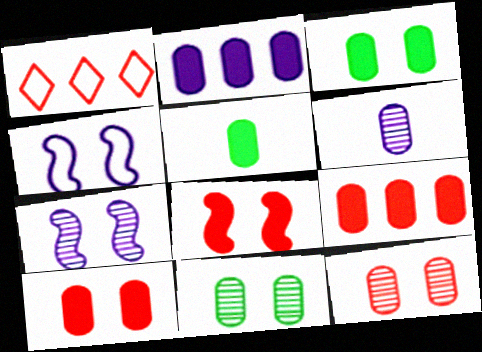[[1, 5, 7], 
[2, 5, 10]]